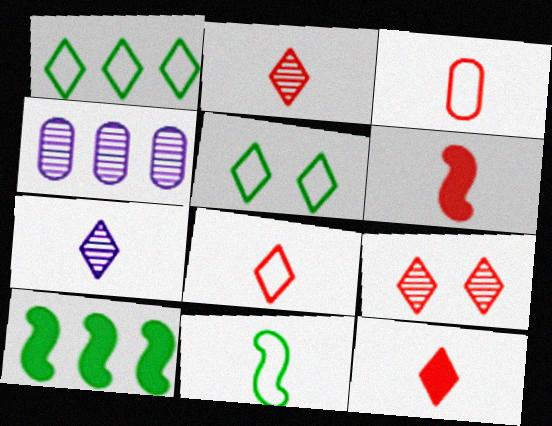[[2, 3, 6], 
[2, 8, 12], 
[4, 5, 6]]